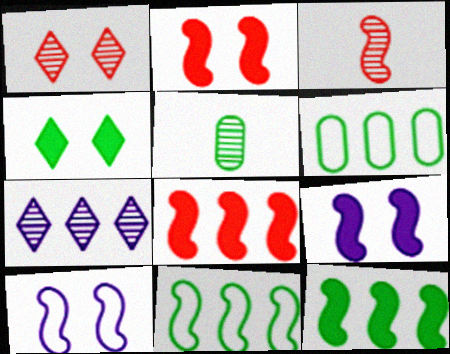[[3, 9, 11], 
[3, 10, 12], 
[4, 5, 11], 
[6, 7, 8]]